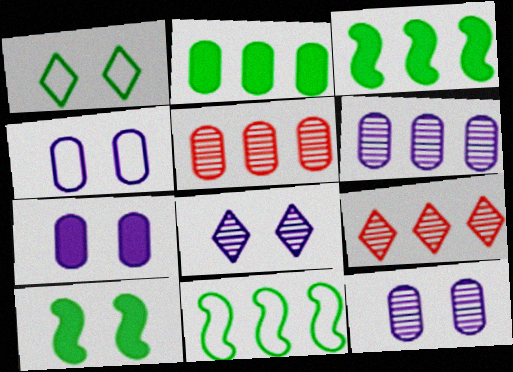[[4, 7, 12]]